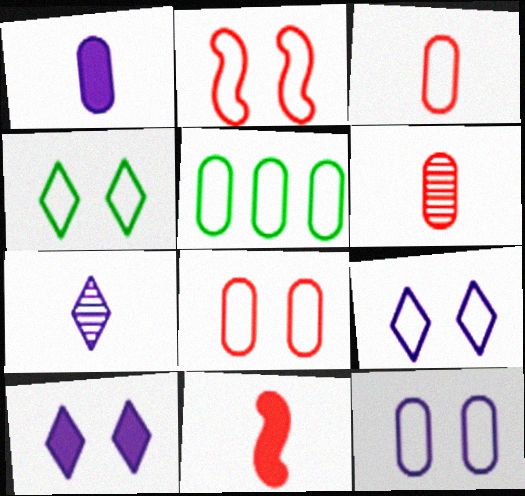[[2, 4, 12], 
[3, 5, 12]]